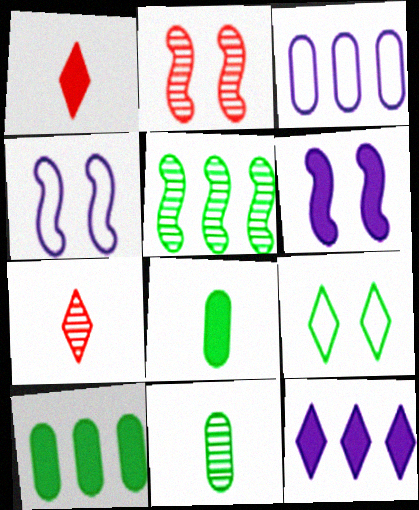[[1, 6, 10], 
[4, 7, 10], 
[5, 8, 9], 
[7, 9, 12]]